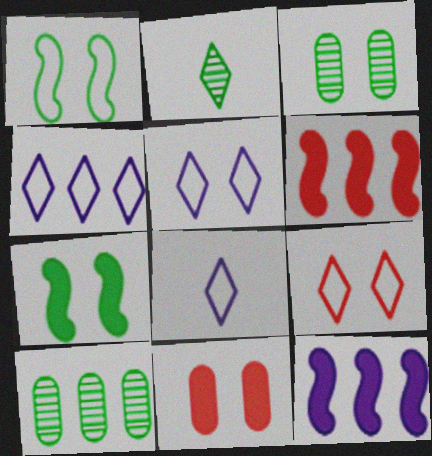[[3, 6, 8], 
[4, 5, 8], 
[4, 6, 10]]